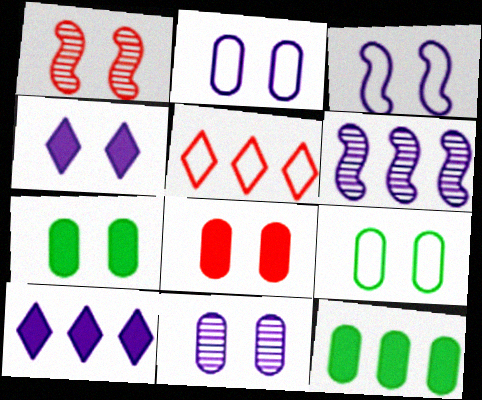[[1, 4, 9], 
[3, 4, 11], 
[5, 6, 12], 
[8, 9, 11]]